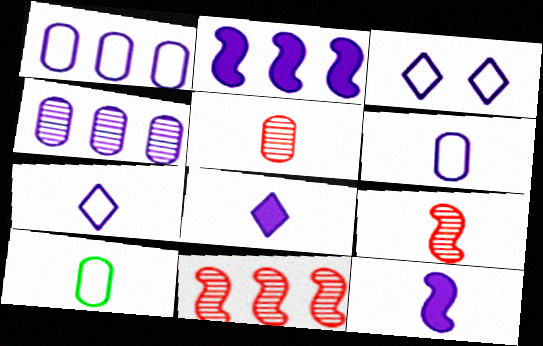[[3, 4, 12], 
[8, 9, 10]]